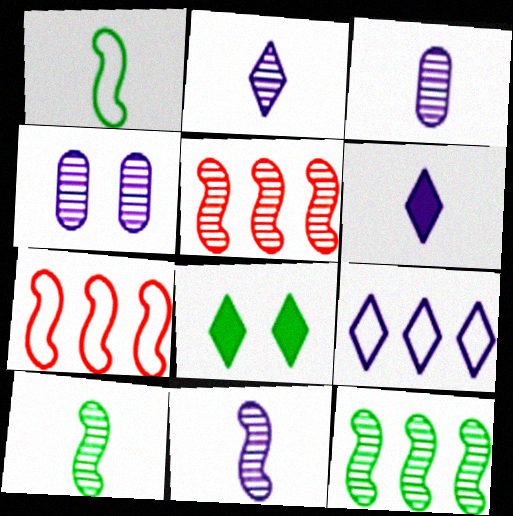[[2, 3, 11], 
[3, 7, 8]]